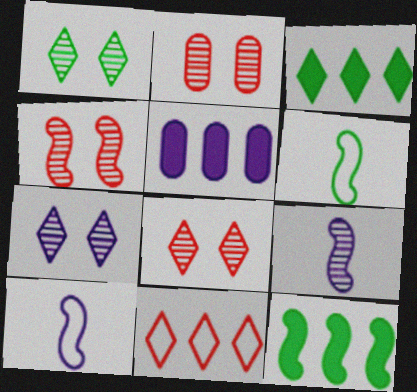[[1, 7, 8], 
[2, 3, 10], 
[2, 4, 8], 
[4, 10, 12], 
[5, 6, 8], 
[5, 7, 10]]